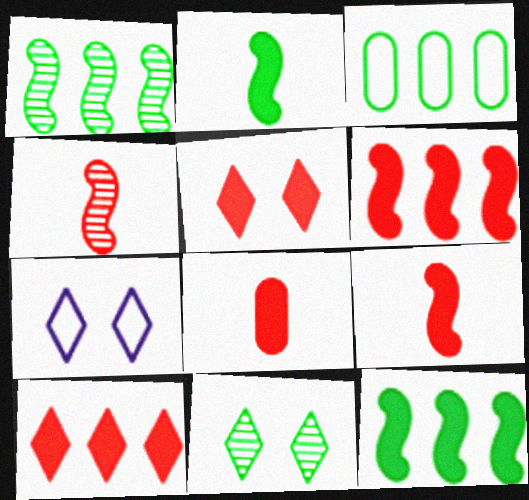[[1, 7, 8], 
[2, 3, 11], 
[5, 6, 8], 
[5, 7, 11]]